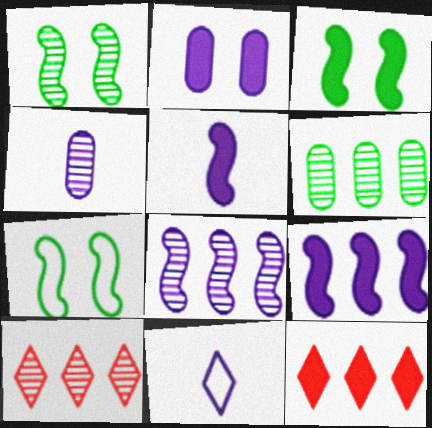[[1, 3, 7], 
[1, 4, 10], 
[2, 8, 11], 
[4, 5, 11], 
[4, 7, 12], 
[6, 8, 10]]